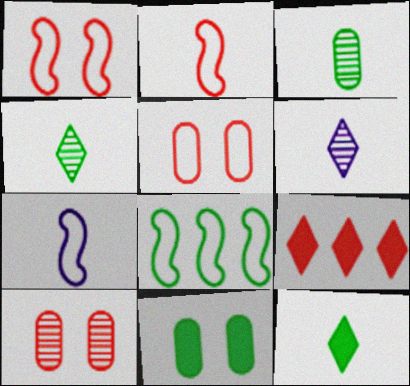[[1, 7, 8], 
[2, 9, 10], 
[4, 8, 11]]